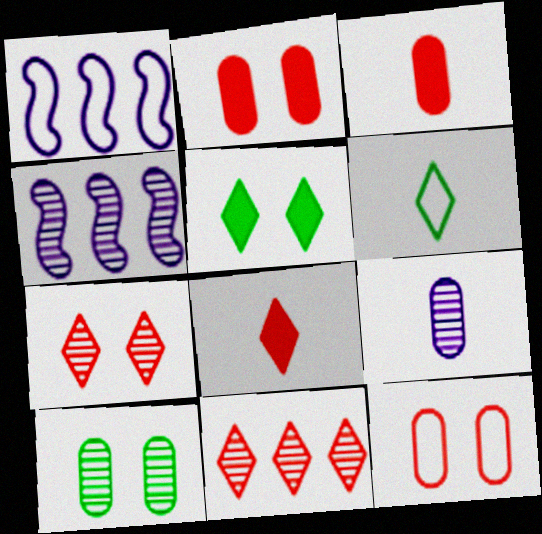[[1, 6, 12], 
[1, 8, 10], 
[2, 4, 6]]